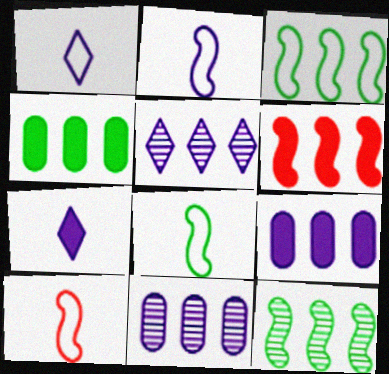[[2, 8, 10]]